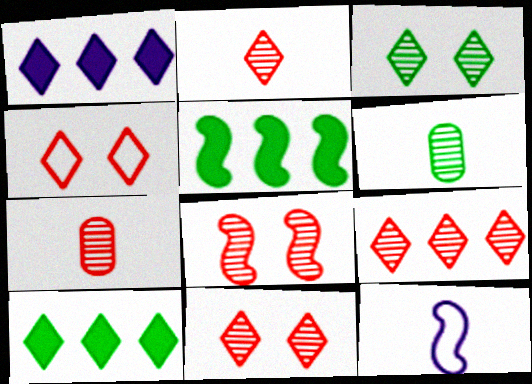[[2, 9, 11], 
[5, 8, 12], 
[7, 8, 9]]